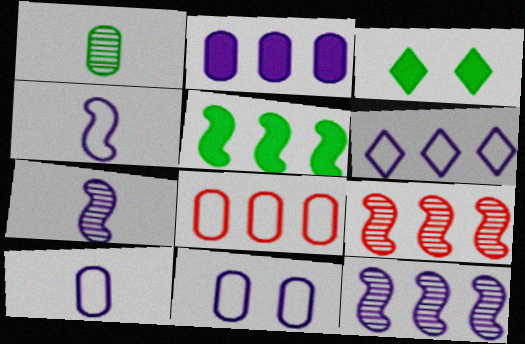[[2, 6, 12], 
[3, 7, 8], 
[3, 9, 10], 
[4, 6, 11]]